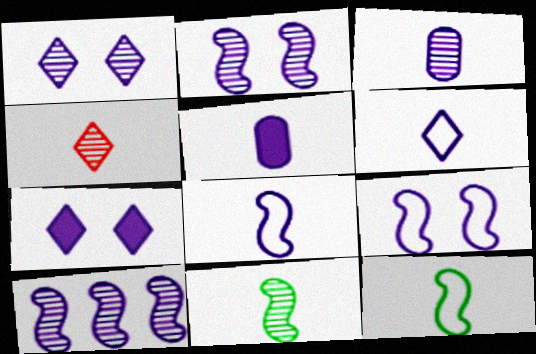[[1, 3, 10], 
[3, 4, 11], 
[4, 5, 12]]